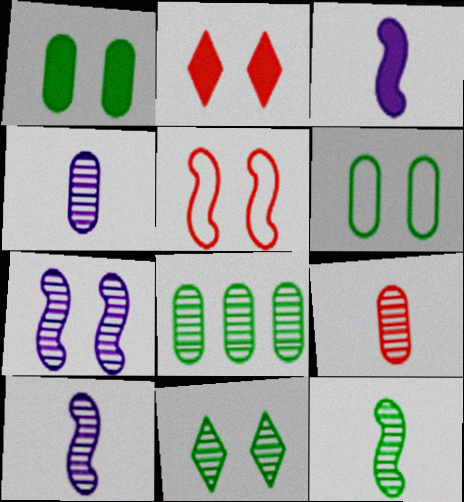[[2, 6, 7], 
[8, 11, 12]]